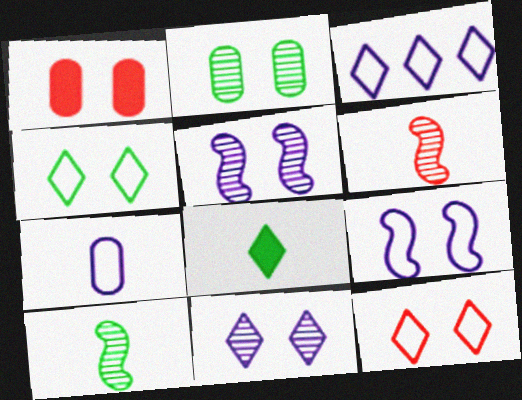[[1, 3, 10], 
[1, 4, 5], 
[3, 7, 9], 
[6, 7, 8]]